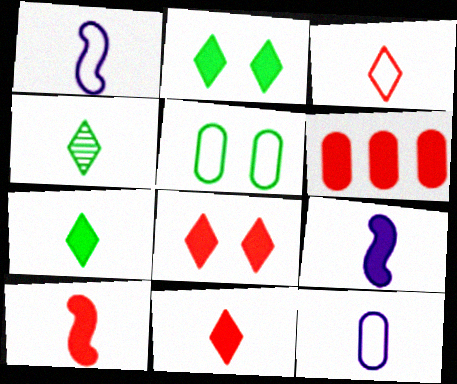[[2, 6, 9], 
[4, 10, 12], 
[6, 8, 10]]